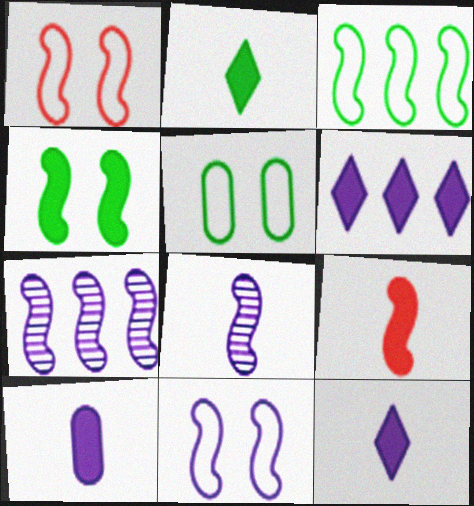[[2, 9, 10]]